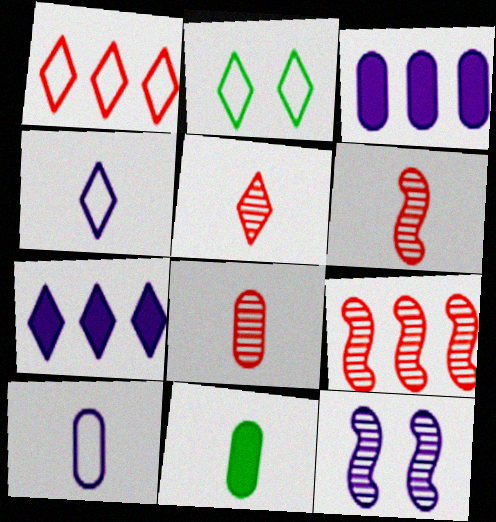[[1, 2, 4], 
[1, 11, 12], 
[2, 3, 6], 
[2, 5, 7], 
[3, 4, 12], 
[4, 6, 11], 
[5, 6, 8], 
[7, 10, 12], 
[8, 10, 11]]